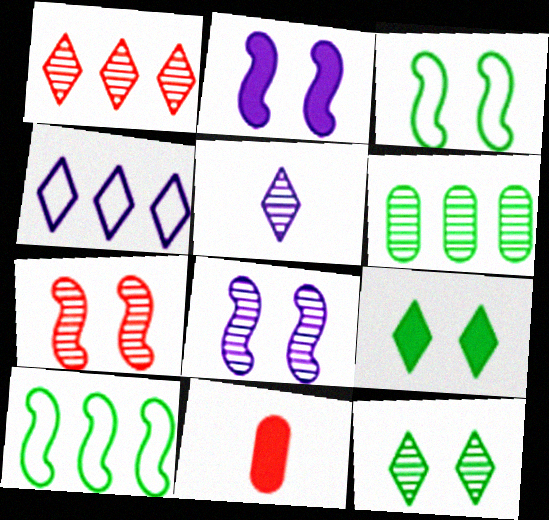[[1, 5, 12], 
[2, 3, 7], 
[5, 6, 7]]